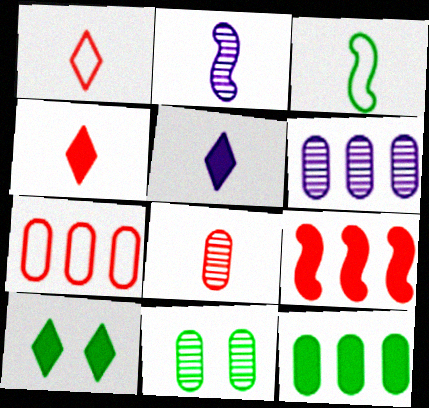[[2, 7, 10], 
[3, 5, 8], 
[6, 7, 12], 
[6, 8, 11]]